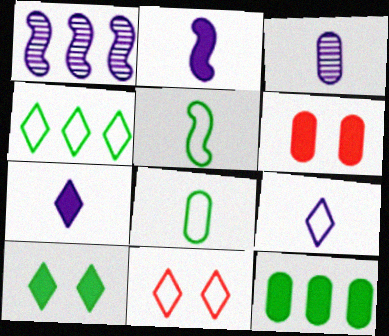[[2, 3, 9], 
[4, 9, 11]]